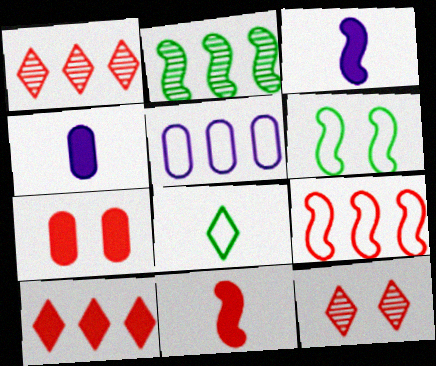[[1, 4, 6], 
[2, 5, 10], 
[7, 10, 11]]